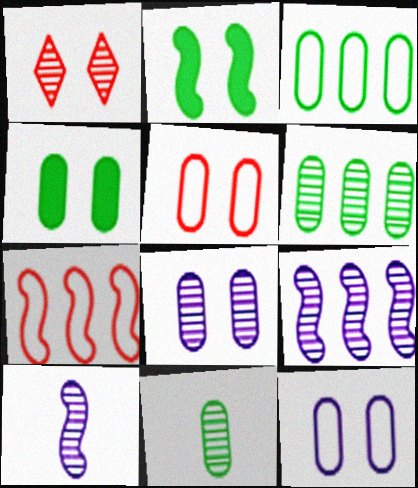[[1, 2, 12], 
[1, 6, 10], 
[1, 9, 11], 
[2, 7, 10], 
[3, 4, 11], 
[4, 5, 8]]